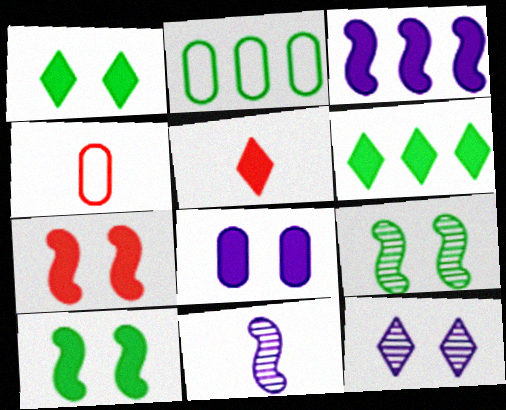[[1, 7, 8]]